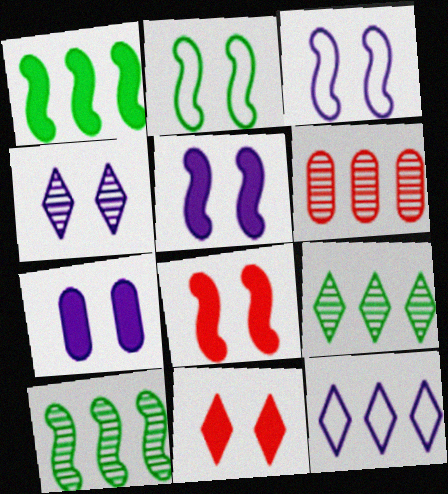[[1, 6, 12], 
[3, 4, 7]]